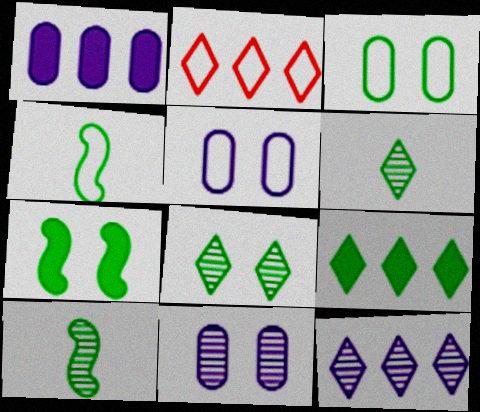[[2, 4, 5], 
[2, 9, 12], 
[3, 7, 8], 
[3, 9, 10]]